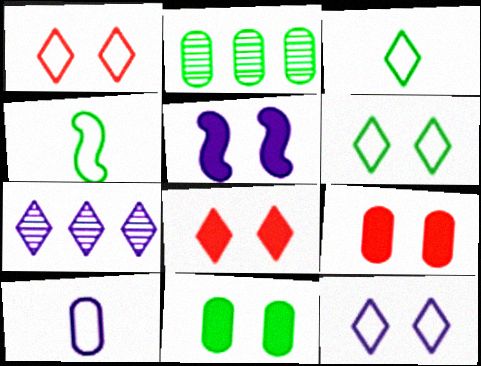[[1, 6, 12], 
[2, 9, 10], 
[3, 7, 8], 
[4, 7, 9], 
[5, 7, 10], 
[5, 8, 11]]